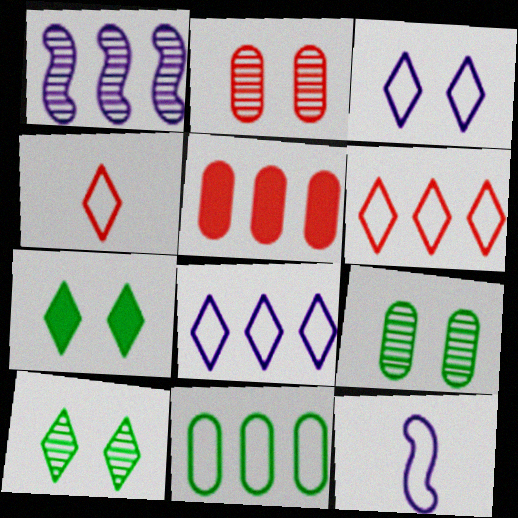[[5, 10, 12]]